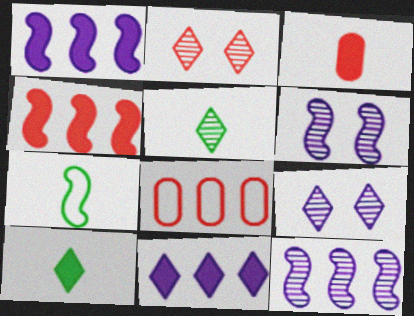[[4, 6, 7], 
[6, 8, 10]]